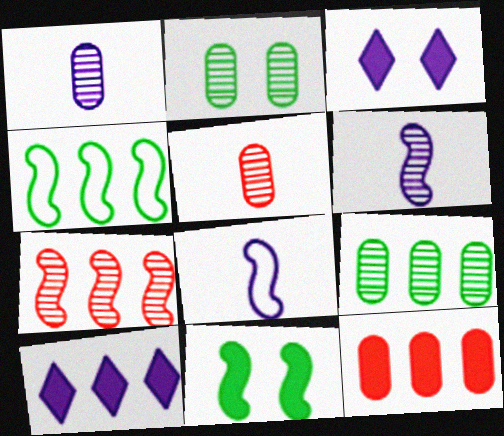[[3, 4, 5], 
[7, 8, 11]]